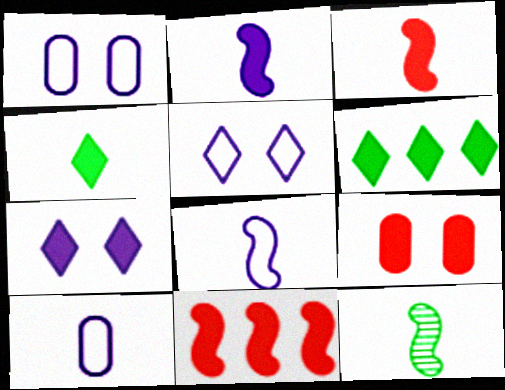[[2, 6, 9], 
[3, 8, 12]]